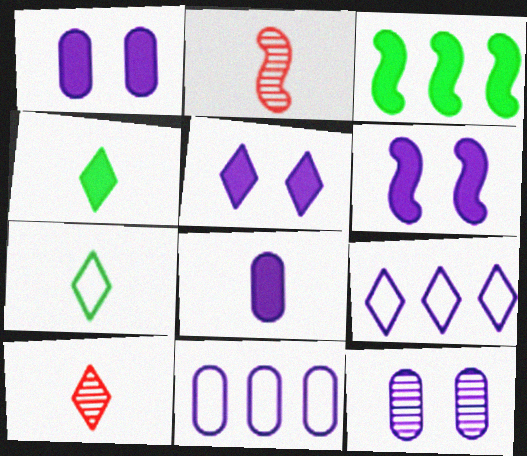[[1, 5, 6], 
[2, 7, 8], 
[8, 11, 12]]